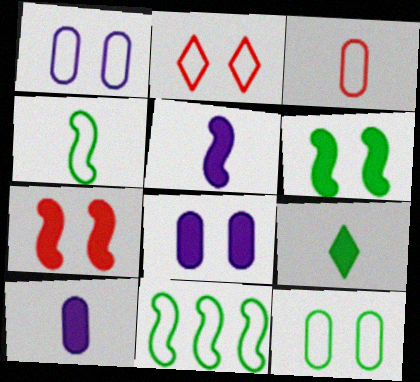[]